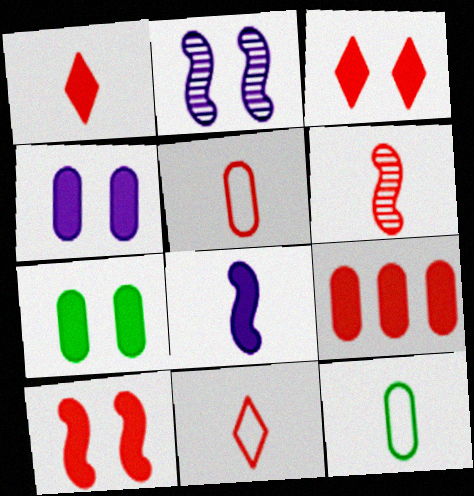[[1, 5, 6], 
[1, 9, 10]]